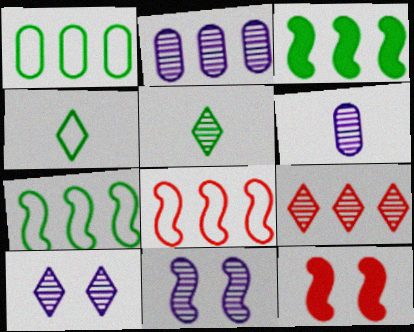[[2, 4, 12], 
[5, 9, 10]]